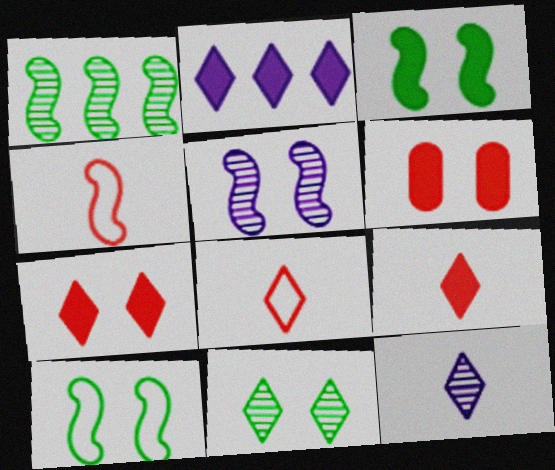[[2, 8, 11]]